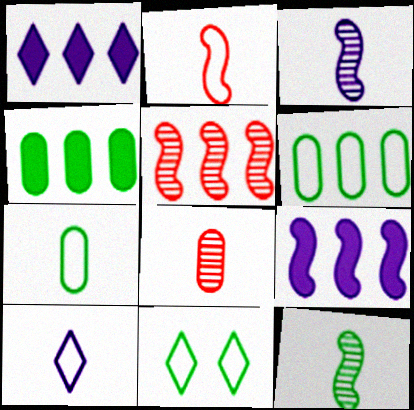[[1, 5, 6], 
[2, 7, 10], 
[4, 11, 12], 
[8, 9, 11]]